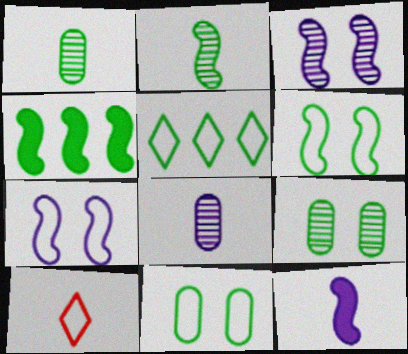[[1, 10, 12], 
[2, 4, 6]]